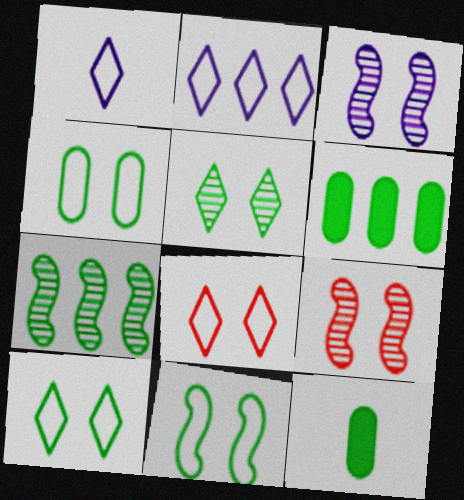[[1, 6, 9], 
[2, 9, 12], 
[4, 10, 11], 
[7, 10, 12]]